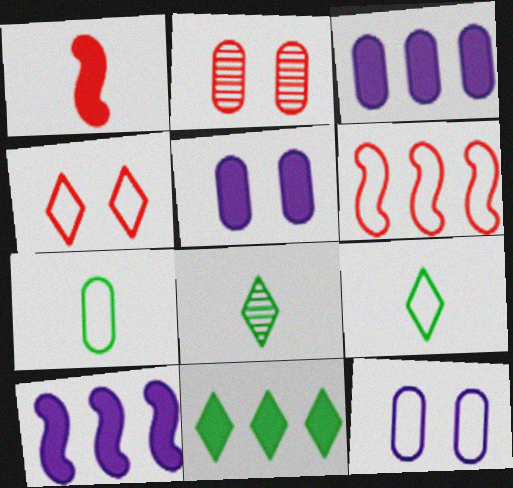[[1, 5, 11], 
[2, 3, 7], 
[2, 9, 10], 
[5, 6, 8], 
[6, 9, 12]]